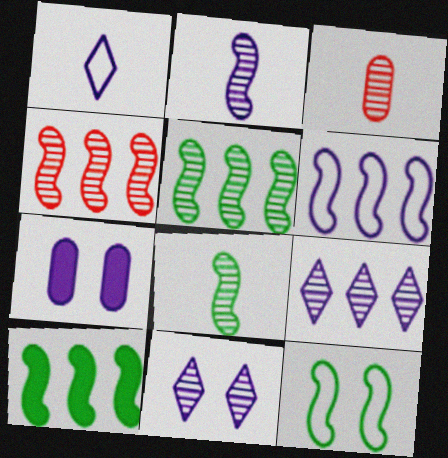[[3, 5, 11], 
[4, 6, 10], 
[8, 10, 12]]